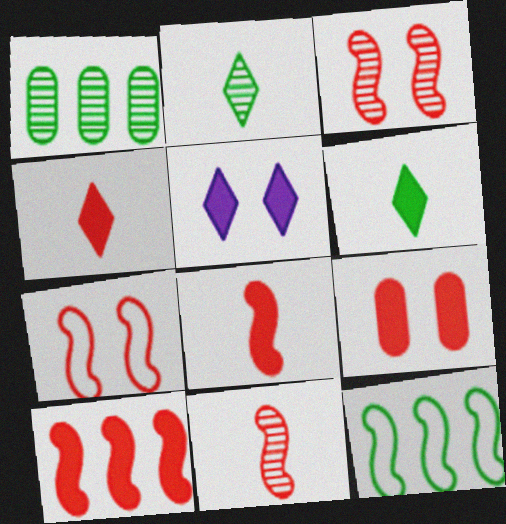[[4, 9, 10], 
[7, 10, 11]]